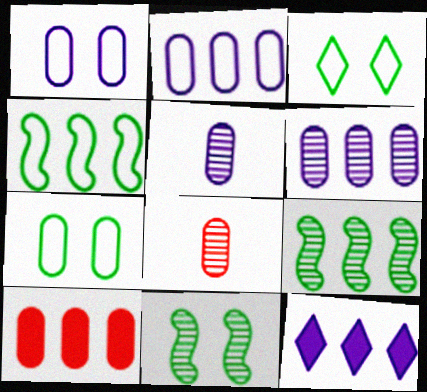[[5, 7, 10]]